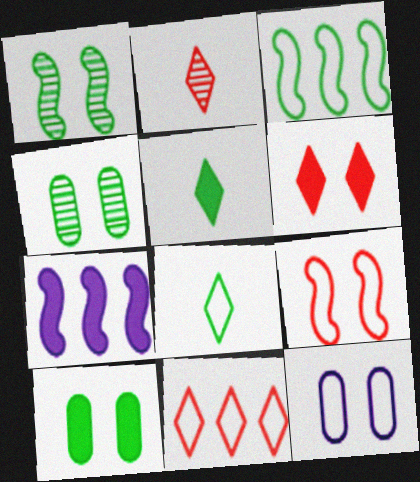[[1, 6, 12], 
[2, 6, 11], 
[3, 4, 5]]